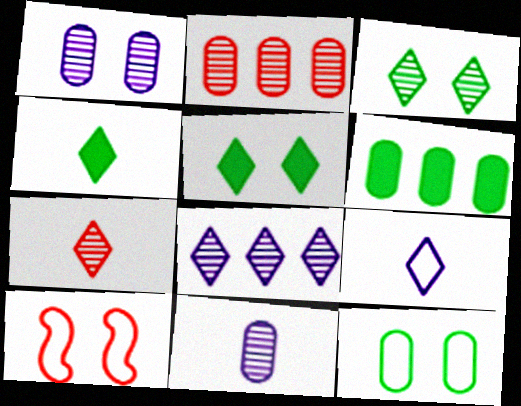[[1, 5, 10], 
[3, 7, 8], 
[4, 7, 9]]